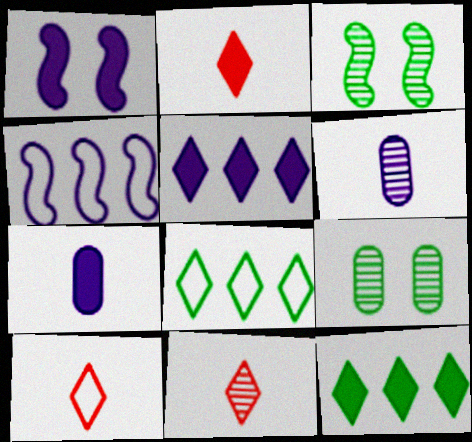[[1, 5, 7], 
[2, 4, 9], 
[2, 10, 11]]